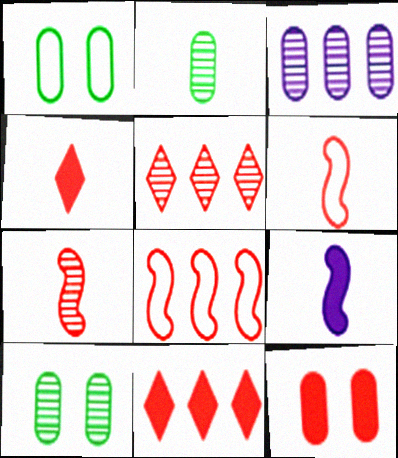[[1, 5, 9], 
[5, 6, 12]]